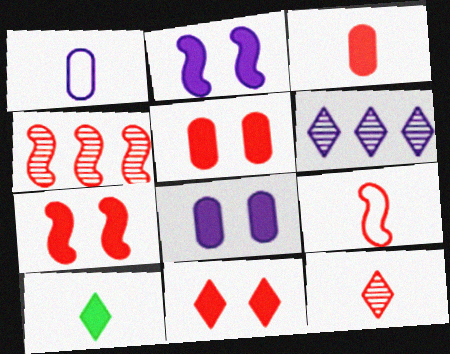[[1, 2, 6], 
[3, 9, 12], 
[4, 7, 9], 
[5, 7, 11]]